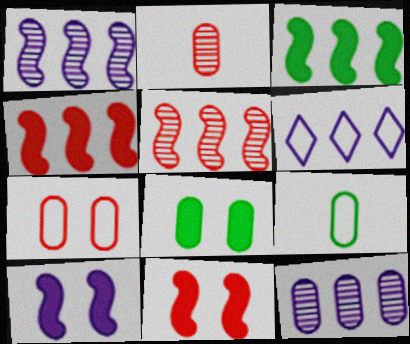[]